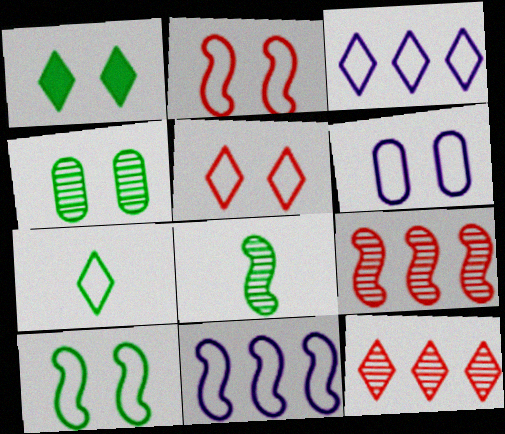[[1, 4, 10], 
[3, 5, 7], 
[5, 6, 10]]